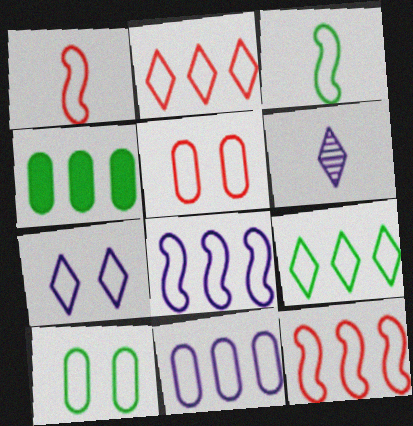[[1, 2, 5], 
[3, 9, 10], 
[9, 11, 12]]